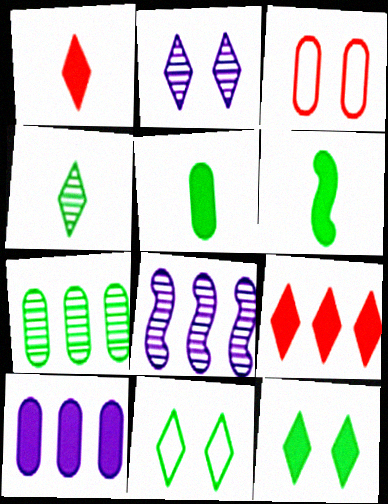[[6, 7, 11]]